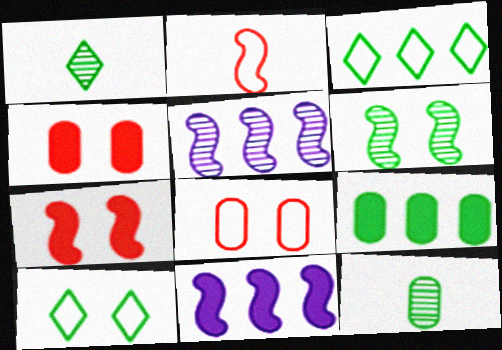[[1, 8, 11], 
[2, 6, 11]]